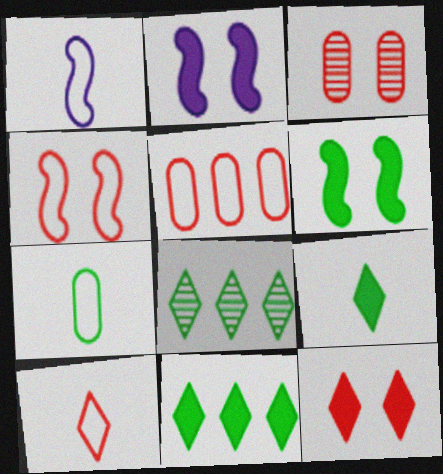[[1, 3, 11], 
[1, 7, 10], 
[3, 4, 12], 
[4, 5, 10], 
[6, 7, 8]]